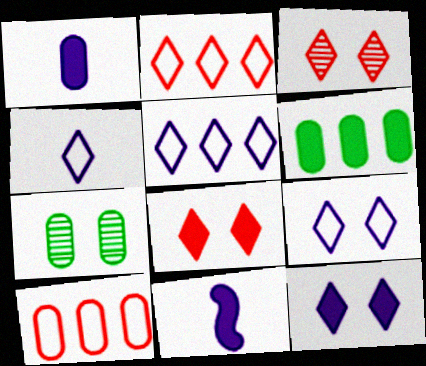[[1, 7, 10], 
[2, 7, 11], 
[4, 5, 9], 
[6, 8, 11]]